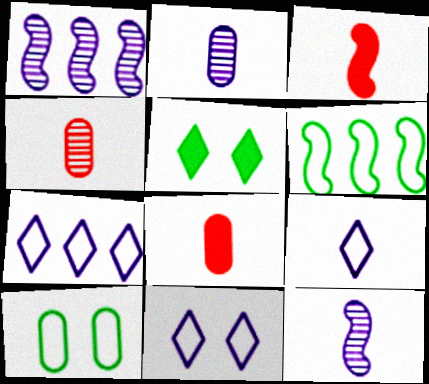[[7, 9, 11]]